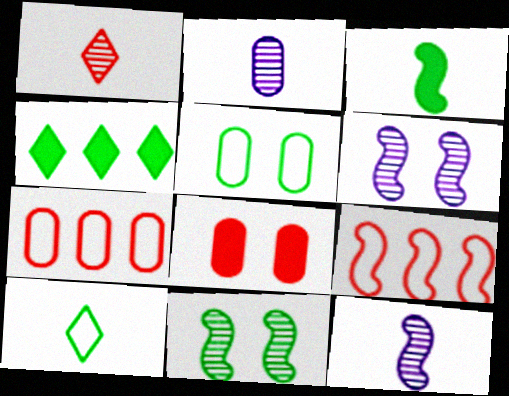[[1, 8, 9], 
[3, 6, 9]]